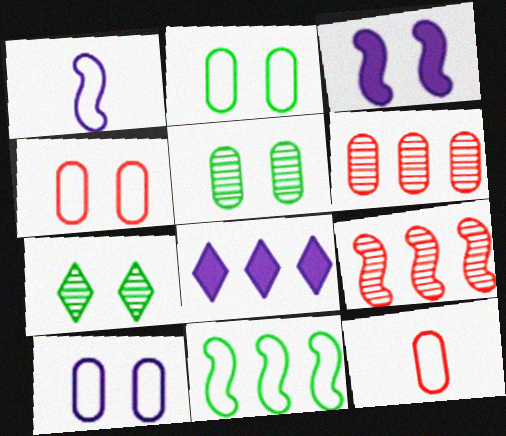[[2, 4, 10], 
[3, 4, 7], 
[6, 8, 11]]